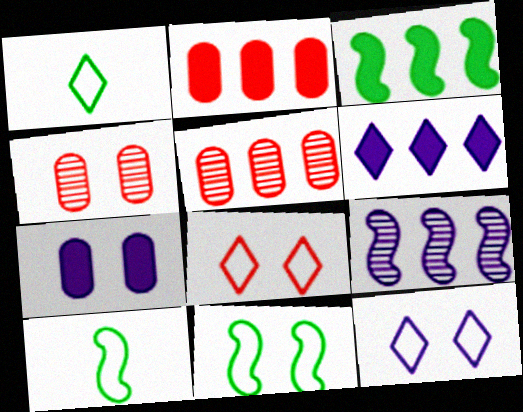[[2, 3, 6], 
[4, 6, 10]]